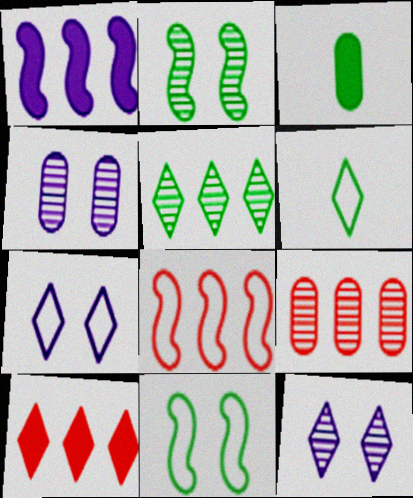[[3, 5, 11], 
[3, 8, 12], 
[6, 10, 12], 
[8, 9, 10]]